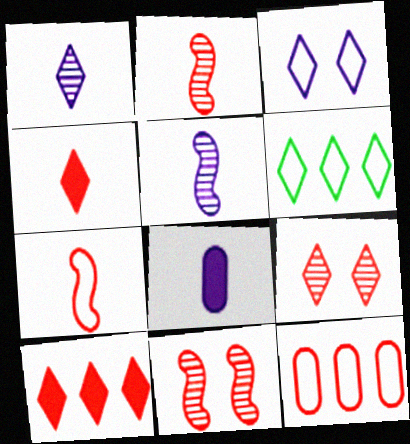[[4, 11, 12], 
[6, 8, 11]]